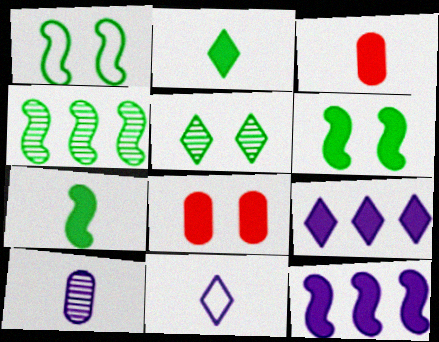[[1, 4, 7], 
[2, 8, 12], 
[3, 6, 9], 
[4, 8, 11], 
[7, 8, 9]]